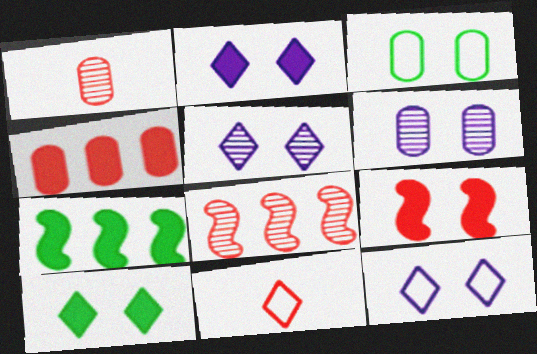[[1, 7, 12], 
[2, 5, 12], 
[3, 5, 9], 
[6, 7, 11]]